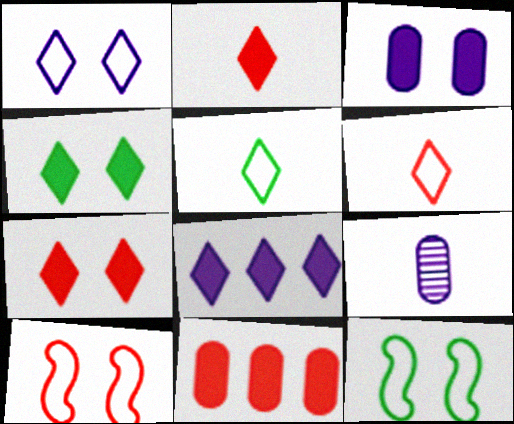[[2, 4, 8]]